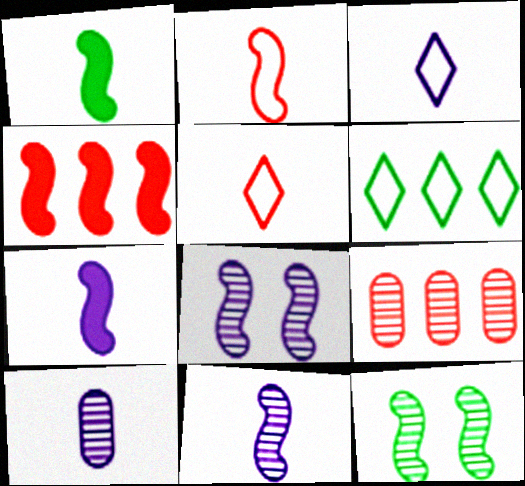[[1, 2, 11], 
[1, 5, 10], 
[3, 7, 10]]